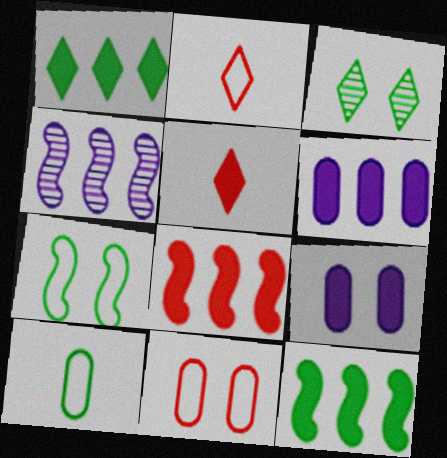[[1, 6, 8], 
[3, 10, 12], 
[5, 9, 12]]